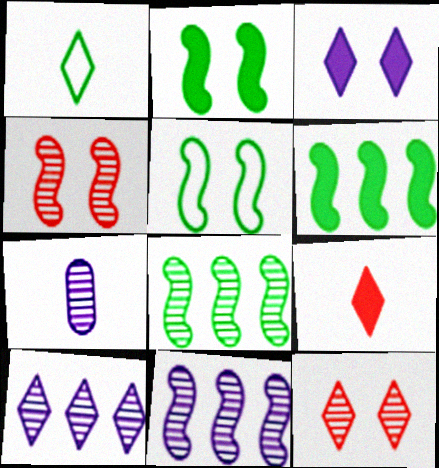[[7, 8, 12]]